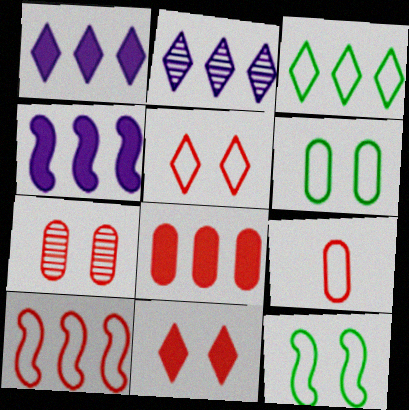[[5, 9, 10], 
[7, 8, 9]]